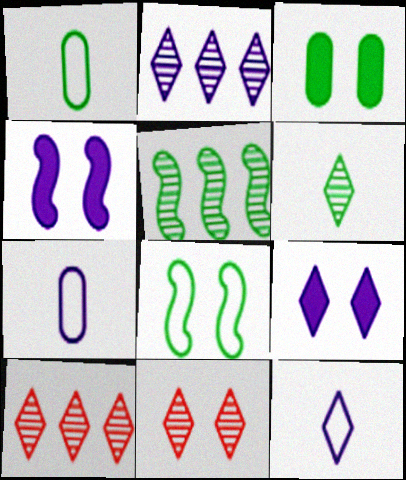[[1, 4, 10], 
[2, 4, 7], 
[2, 6, 11], 
[2, 9, 12]]